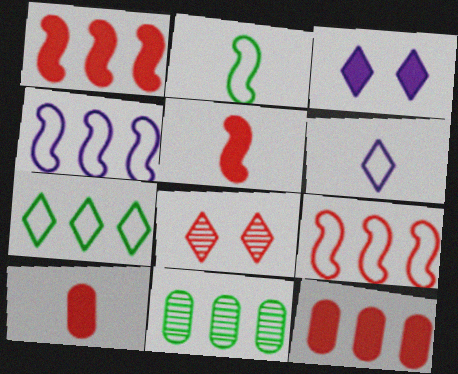[[8, 9, 10]]